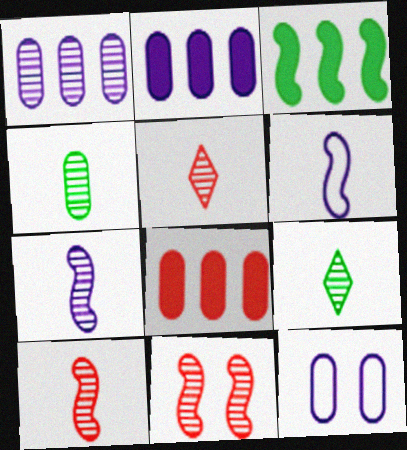[[1, 9, 11], 
[3, 5, 12], 
[3, 6, 11], 
[4, 5, 7], 
[4, 8, 12]]